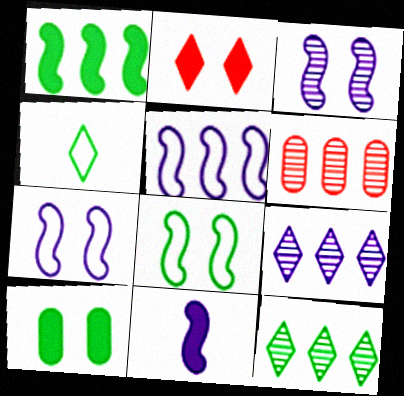[[2, 4, 9], 
[3, 5, 11]]